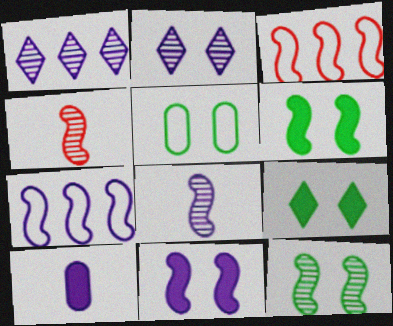[[2, 7, 10], 
[3, 6, 8], 
[4, 6, 7], 
[5, 9, 12], 
[7, 8, 11]]